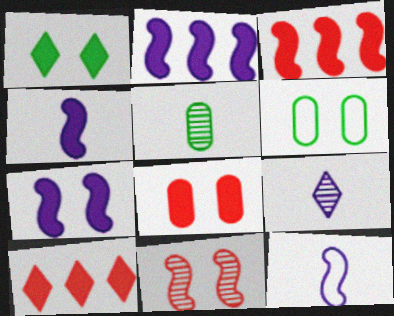[[1, 7, 8], 
[2, 4, 7], 
[3, 6, 9]]